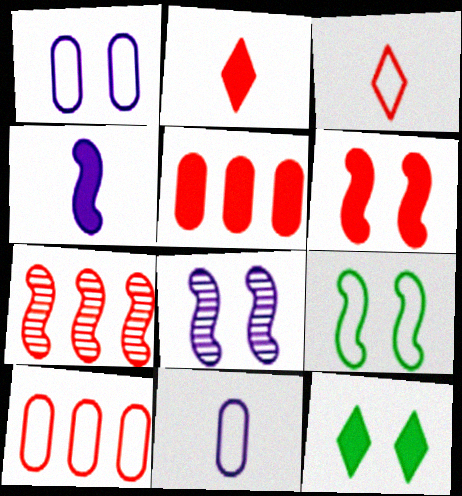[[2, 5, 6], 
[4, 5, 12], 
[4, 7, 9], 
[6, 8, 9], 
[7, 11, 12]]